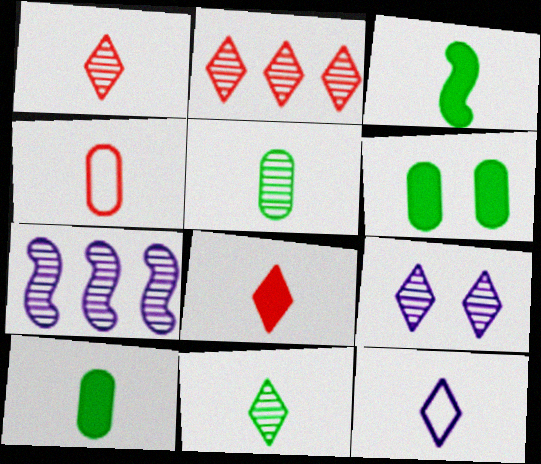[[2, 9, 11], 
[8, 11, 12]]